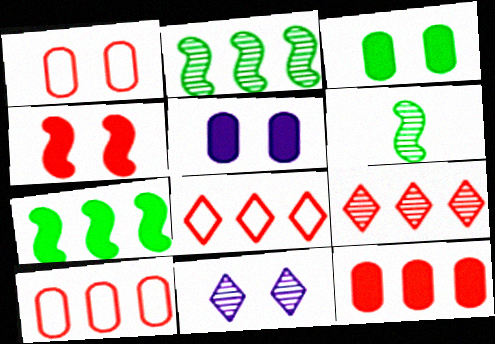[[5, 6, 8]]